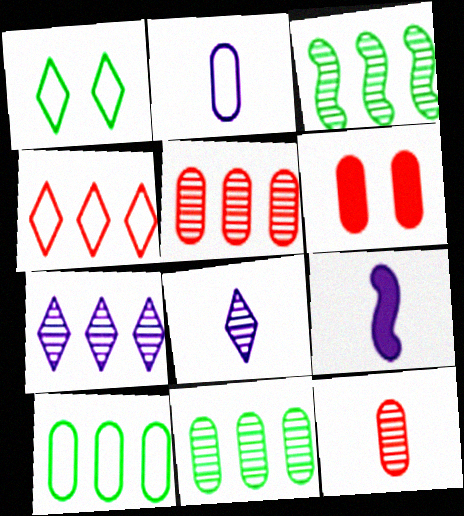[[1, 5, 9], 
[2, 6, 11], 
[2, 8, 9], 
[3, 5, 7]]